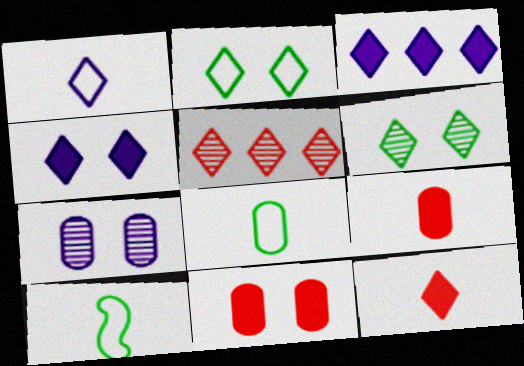[]